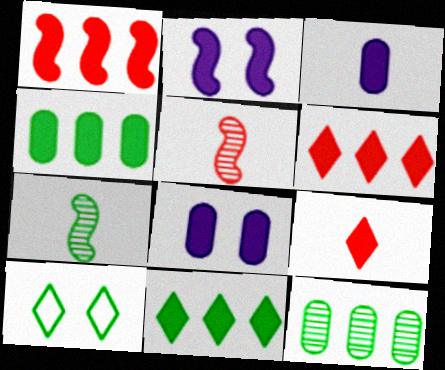[[2, 4, 9], 
[4, 7, 10]]